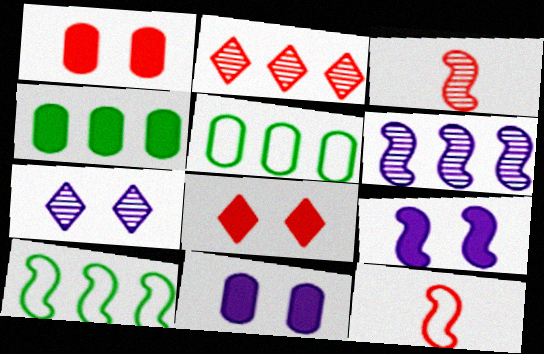[[1, 2, 12], 
[3, 9, 10], 
[4, 7, 12]]